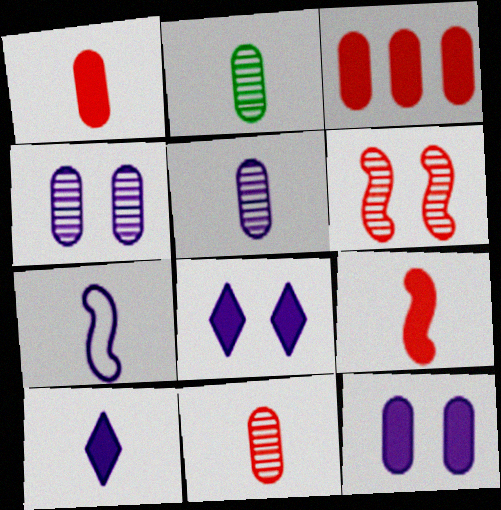[[2, 5, 11], 
[5, 7, 10]]